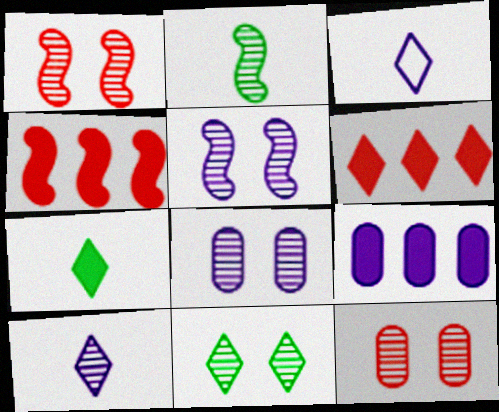[[1, 8, 11], 
[3, 5, 9], 
[3, 6, 11], 
[5, 11, 12]]